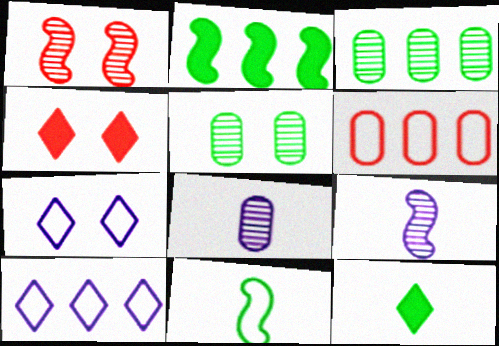[[6, 7, 11]]